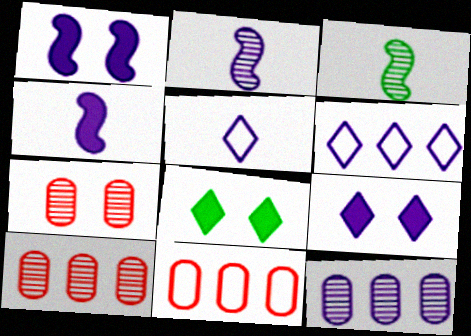[[1, 5, 12], 
[2, 8, 11], 
[3, 9, 11]]